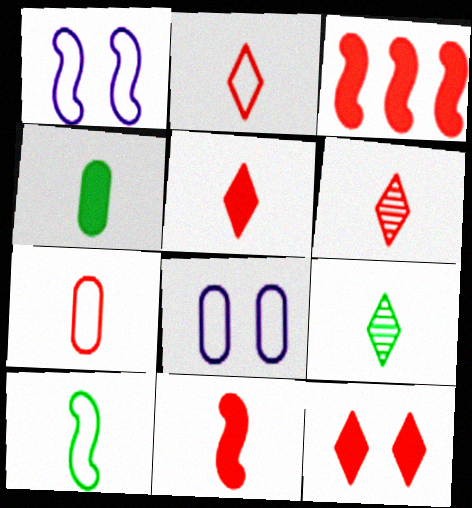[[2, 5, 6], 
[3, 8, 9], 
[4, 9, 10], 
[6, 7, 11]]